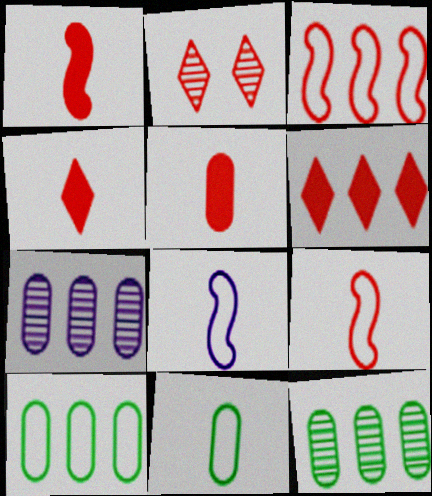[[1, 4, 5], 
[2, 3, 5]]